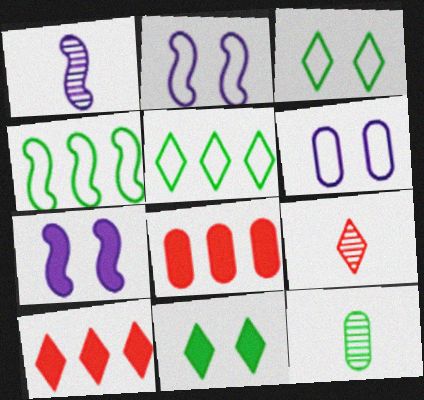[[1, 3, 8], 
[1, 9, 12], 
[2, 10, 12], 
[4, 11, 12], 
[6, 8, 12]]